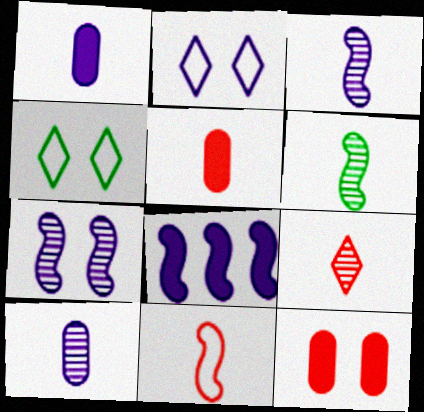[[2, 8, 10], 
[4, 7, 12], 
[5, 9, 11], 
[6, 9, 10]]